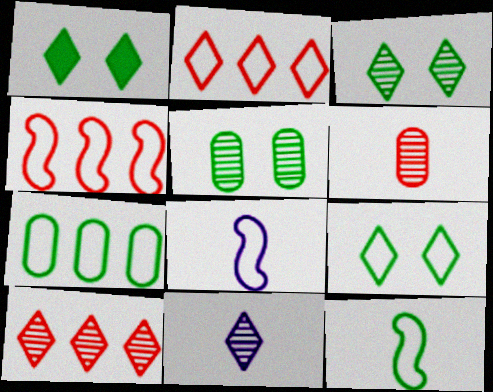[[1, 2, 11], 
[1, 3, 9], 
[3, 10, 11], 
[7, 9, 12]]